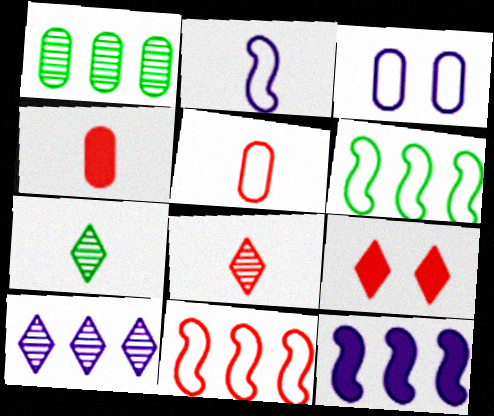[[1, 2, 9], 
[1, 3, 4], 
[2, 4, 7]]